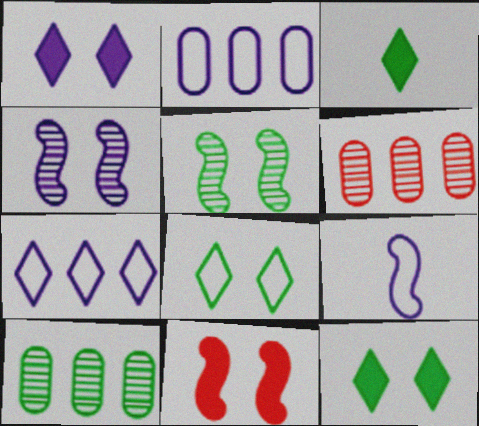[[6, 9, 12]]